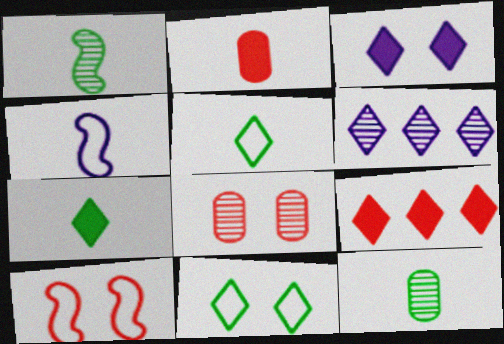[[1, 6, 8], 
[3, 7, 9]]